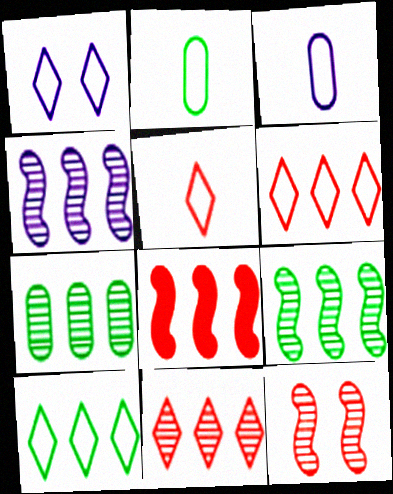[[1, 5, 10], 
[4, 7, 11]]